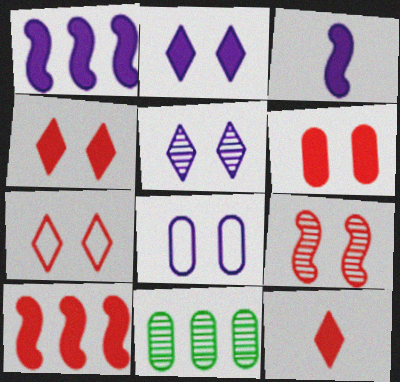[[3, 7, 11], 
[6, 7, 9], 
[6, 10, 12]]